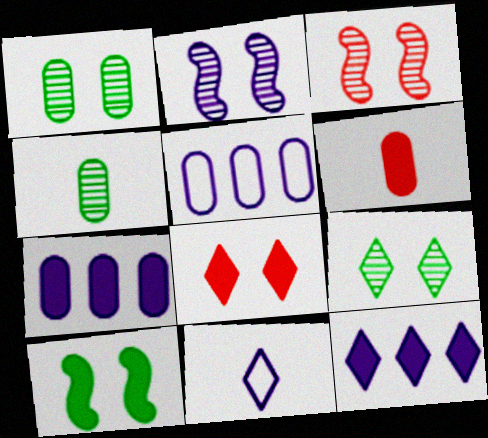[[1, 5, 6], 
[2, 7, 11], 
[6, 10, 12]]